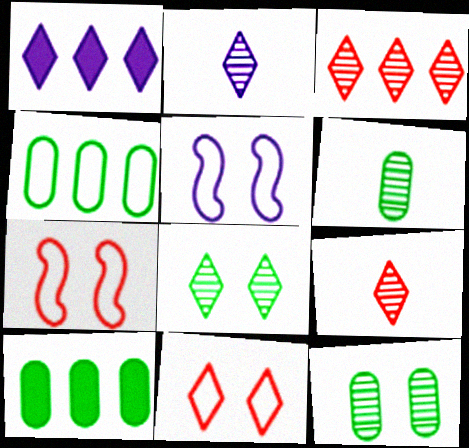[[1, 6, 7], 
[2, 3, 8], 
[2, 7, 10], 
[5, 9, 10]]